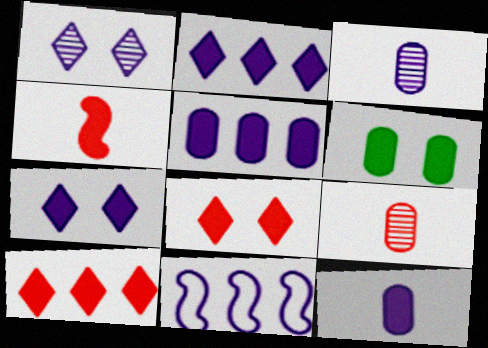[[1, 11, 12], 
[2, 4, 6], 
[3, 7, 11]]